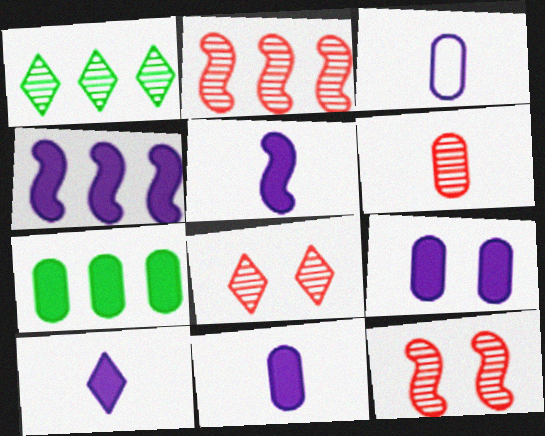[[2, 6, 8], 
[4, 9, 10], 
[5, 10, 11]]